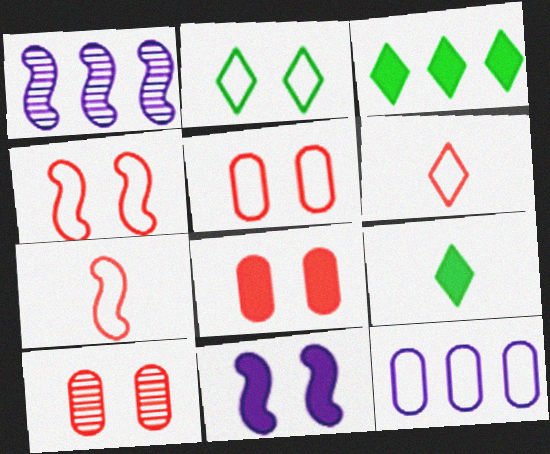[[1, 5, 9], 
[2, 7, 12], 
[2, 10, 11], 
[5, 8, 10]]